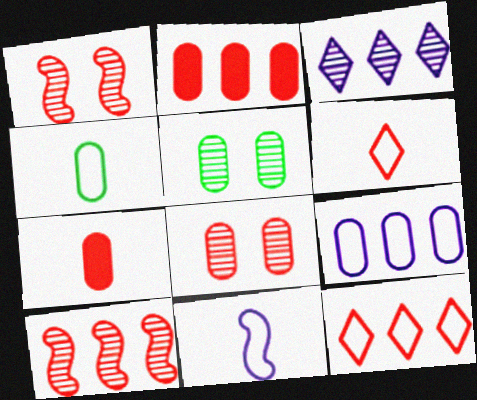[[1, 2, 6], 
[1, 7, 12], 
[2, 10, 12], 
[4, 6, 11], 
[5, 7, 9]]